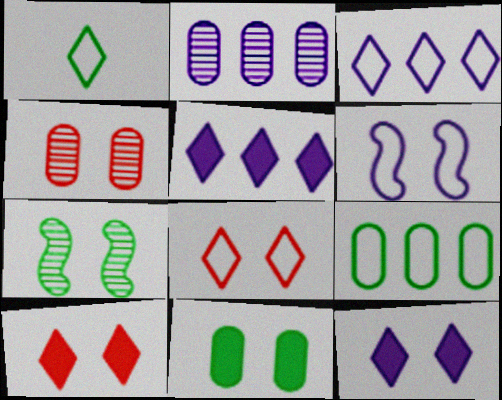[[1, 3, 8]]